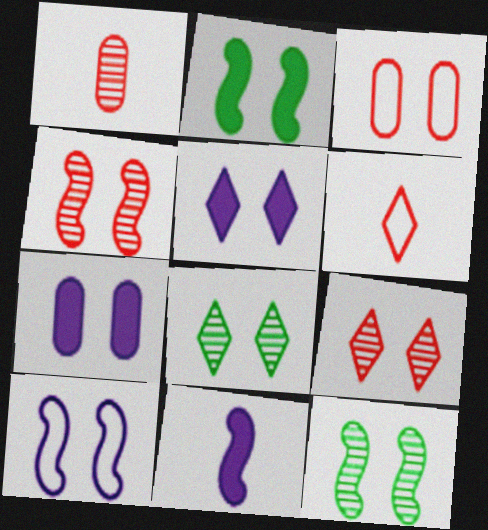[[2, 4, 10], 
[3, 5, 12]]